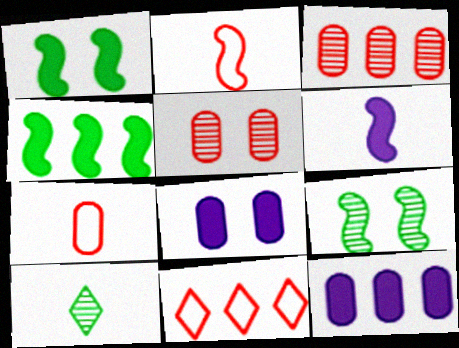[[6, 7, 10]]